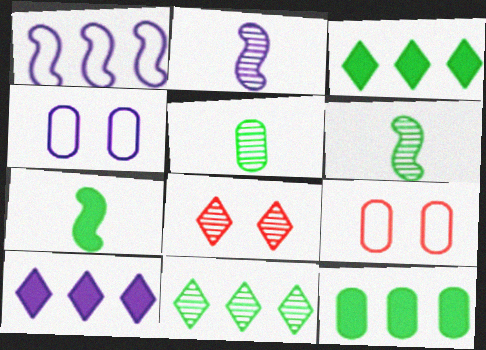[[2, 3, 9], 
[2, 4, 10], 
[6, 9, 10]]